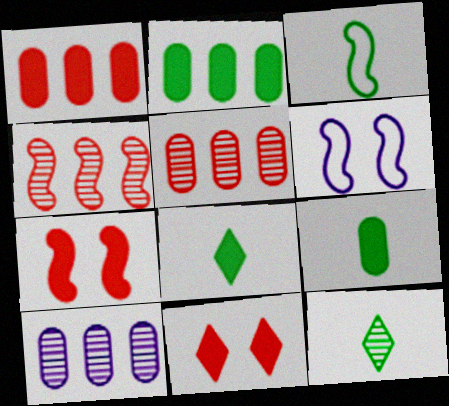[[1, 6, 12], 
[3, 9, 12], 
[3, 10, 11], 
[5, 6, 8]]